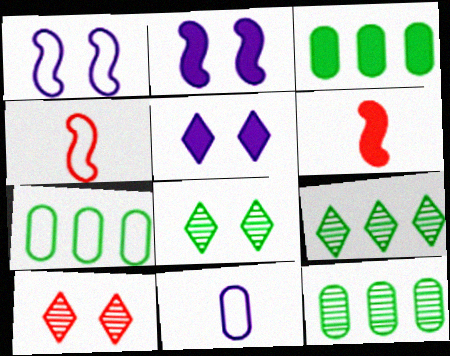[[3, 5, 6], 
[3, 7, 12], 
[4, 5, 12]]